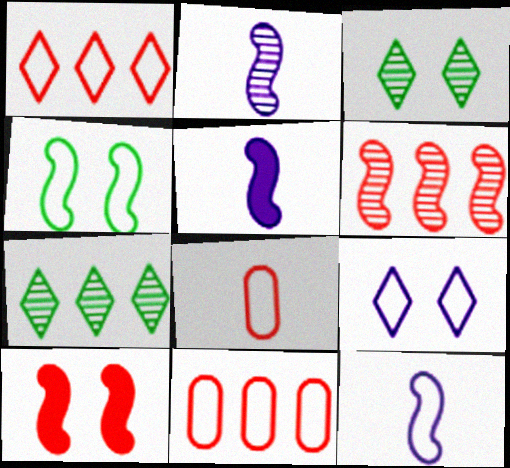[[2, 5, 12], 
[3, 5, 11], 
[4, 5, 6]]